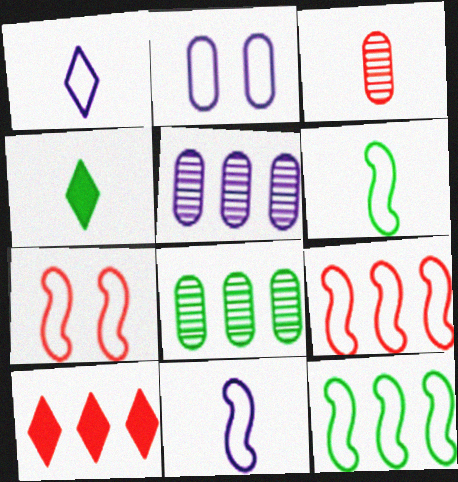[[3, 4, 11], 
[3, 7, 10], 
[4, 5, 7], 
[5, 10, 12], 
[7, 11, 12]]